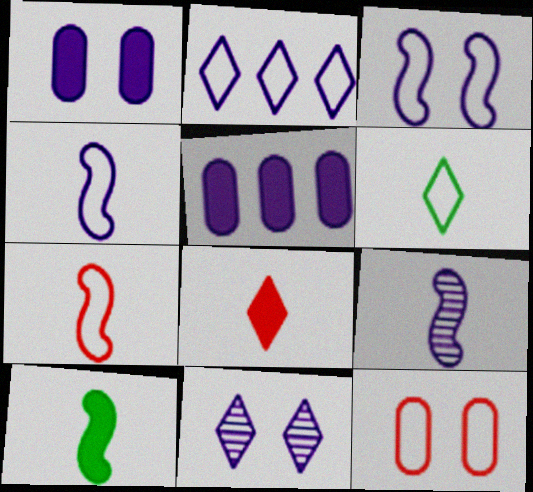[[1, 2, 9], 
[1, 3, 11], 
[4, 5, 11], 
[7, 9, 10]]